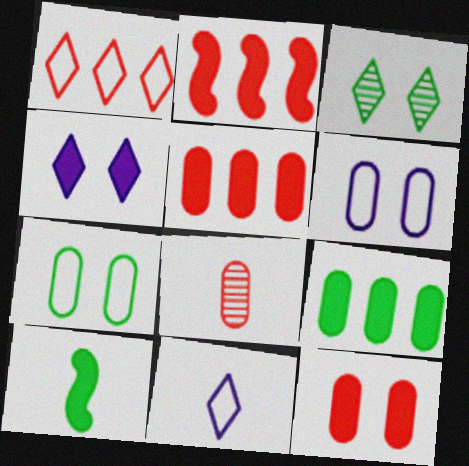[[4, 5, 10], 
[6, 8, 9], 
[8, 10, 11]]